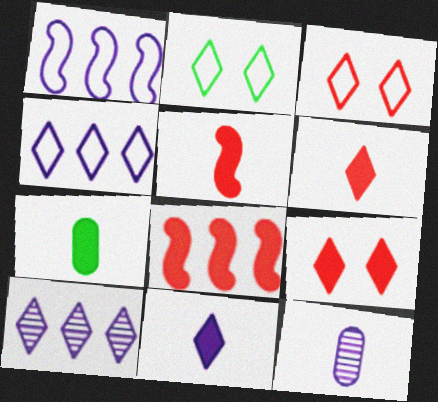[[2, 6, 10], 
[2, 8, 12], 
[5, 7, 11]]